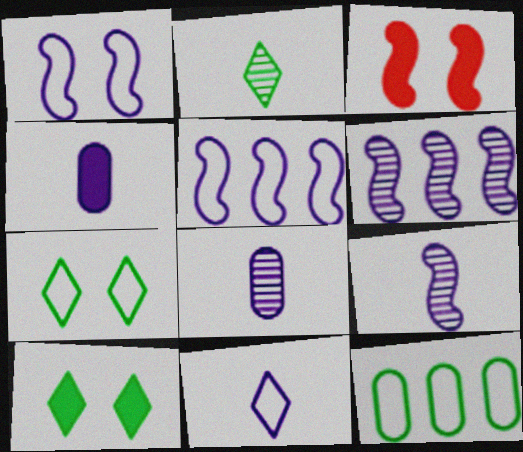[[4, 9, 11]]